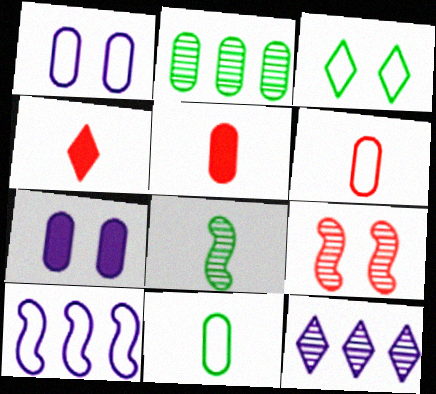[[1, 2, 5], 
[2, 6, 7], 
[3, 4, 12], 
[3, 6, 10], 
[3, 7, 9]]